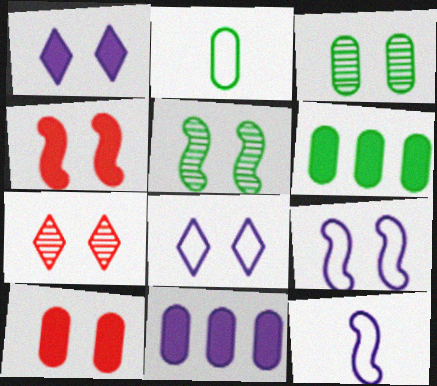[[2, 3, 6], 
[3, 4, 8], 
[4, 5, 9], 
[5, 8, 10], 
[6, 7, 12]]